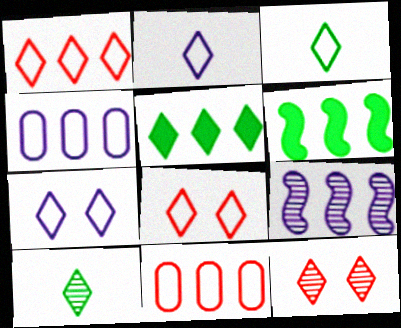[[1, 3, 7], 
[2, 5, 12], 
[5, 9, 11]]